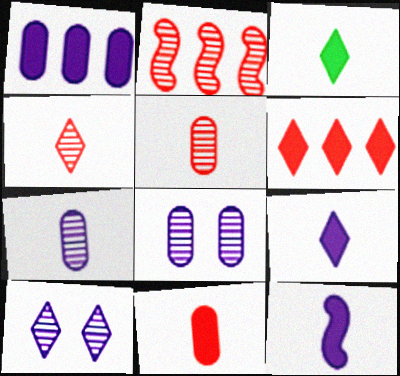[[3, 11, 12]]